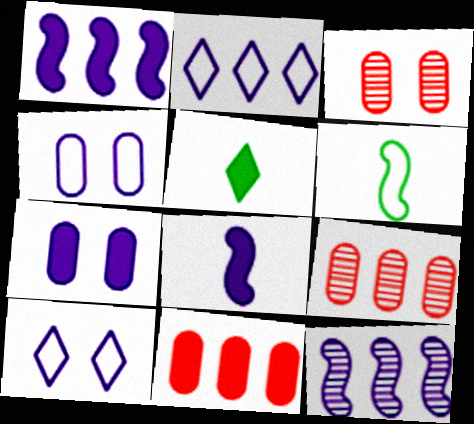[]